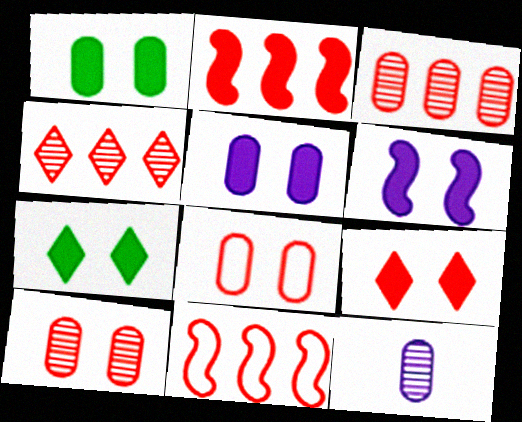[[1, 6, 9], 
[7, 11, 12]]